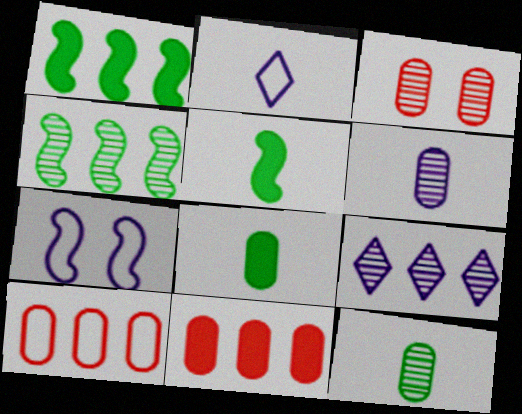[[1, 2, 3], 
[1, 9, 10]]